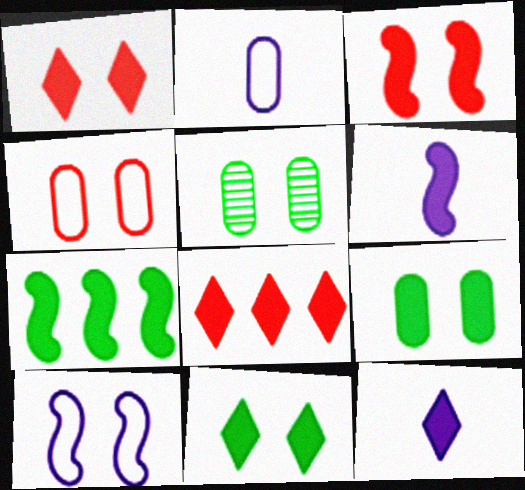[[1, 5, 10], 
[3, 6, 7], 
[6, 8, 9], 
[8, 11, 12]]